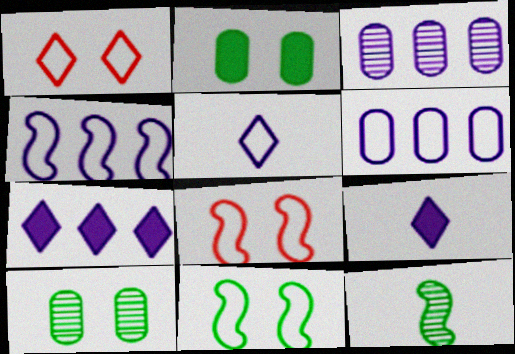[[3, 4, 7]]